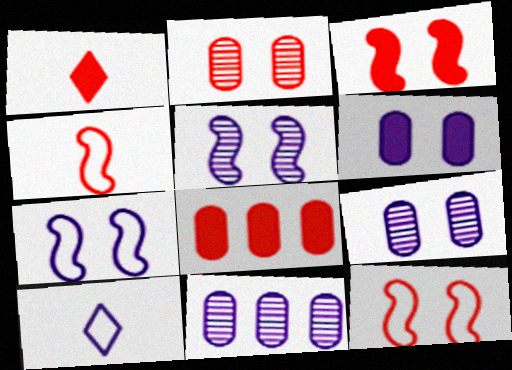[[1, 3, 8]]